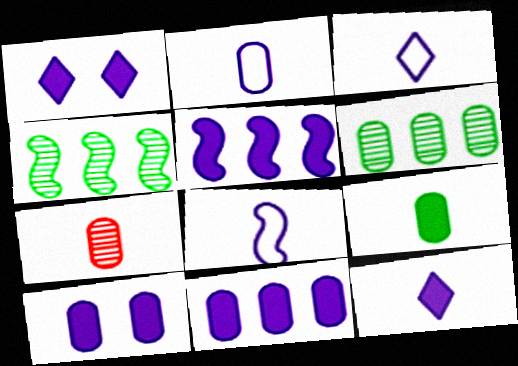[[2, 3, 8], 
[2, 7, 9], 
[5, 10, 12]]